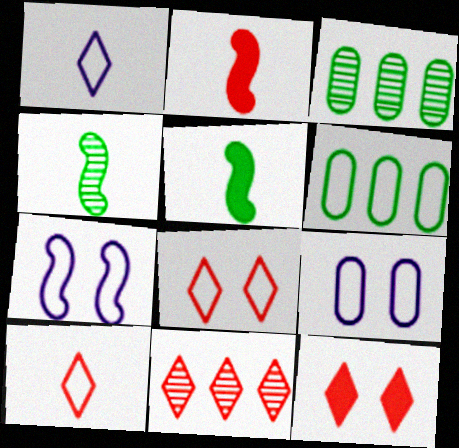[[5, 9, 11], 
[6, 7, 10], 
[10, 11, 12]]